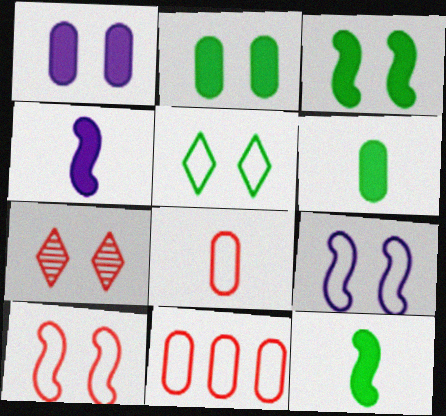[[2, 7, 9]]